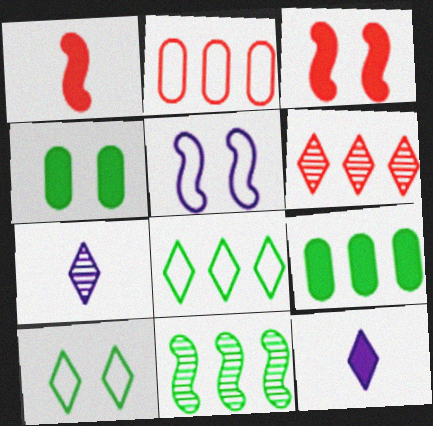[[1, 5, 11], 
[3, 9, 12], 
[6, 10, 12], 
[8, 9, 11]]